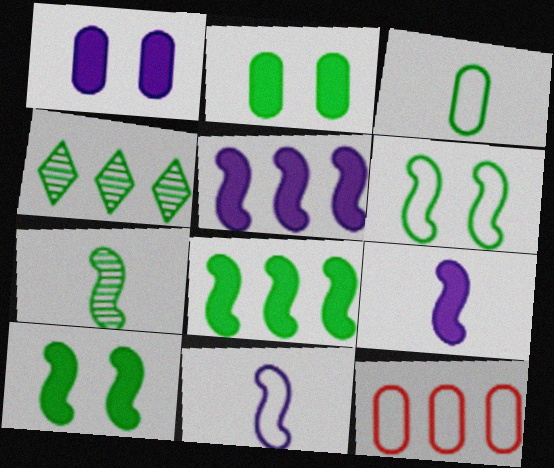[[3, 4, 10], 
[4, 5, 12], 
[6, 7, 8]]